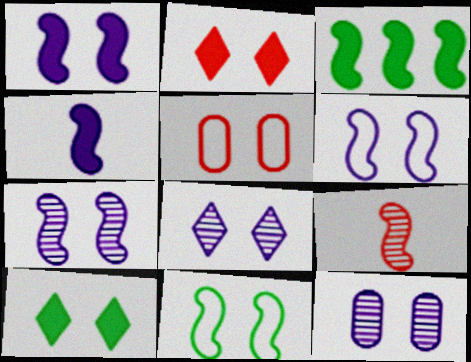[[1, 6, 7], 
[2, 11, 12], 
[3, 6, 9], 
[5, 7, 10], 
[7, 8, 12]]